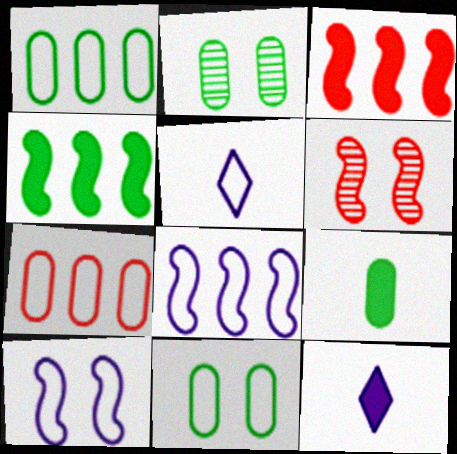[[1, 2, 9], 
[1, 6, 12], 
[2, 3, 5]]